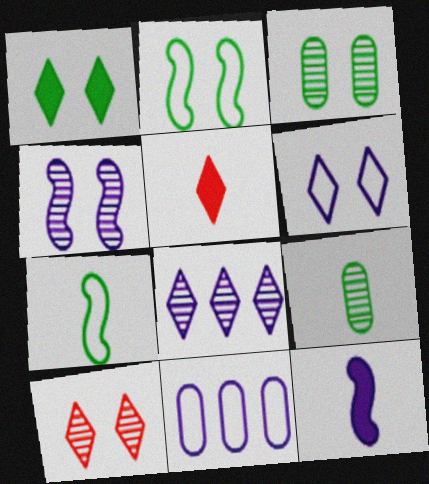[[1, 2, 3], 
[1, 6, 10], 
[3, 4, 10]]